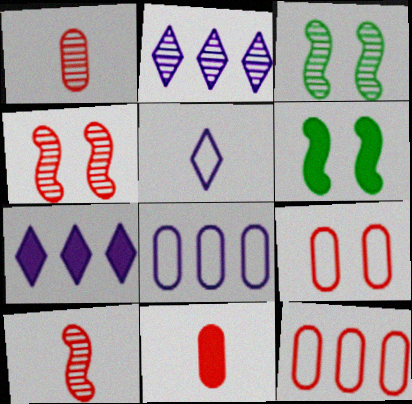[[1, 2, 3], 
[6, 7, 11]]